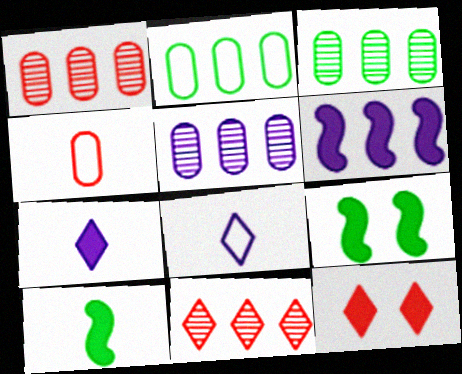[[1, 3, 5], 
[1, 8, 9], 
[2, 6, 11]]